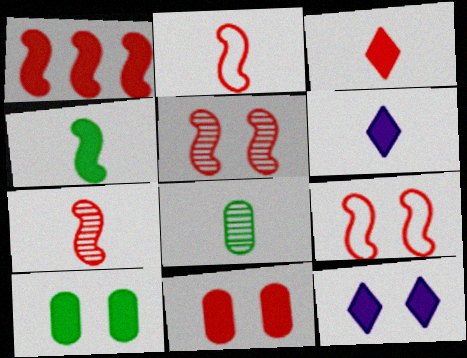[[1, 2, 5], 
[1, 3, 11], 
[1, 6, 10], 
[1, 7, 9], 
[2, 6, 8]]